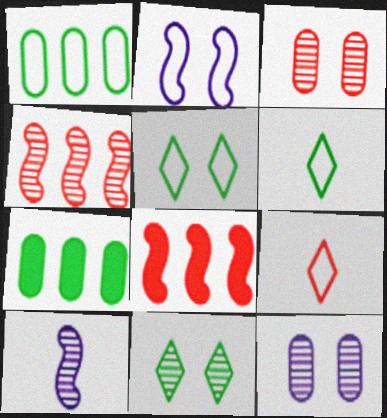[[1, 2, 9], 
[3, 8, 9], 
[6, 8, 12]]